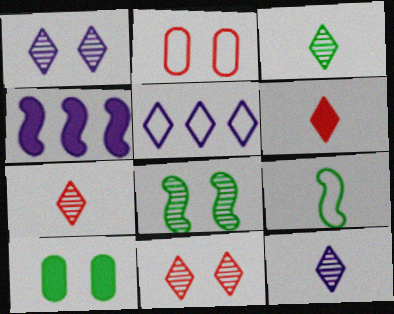[[2, 3, 4], 
[2, 5, 9], 
[3, 7, 12], 
[4, 6, 10]]